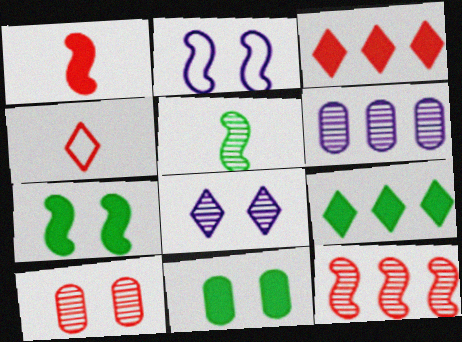[[4, 6, 7], 
[4, 8, 9]]